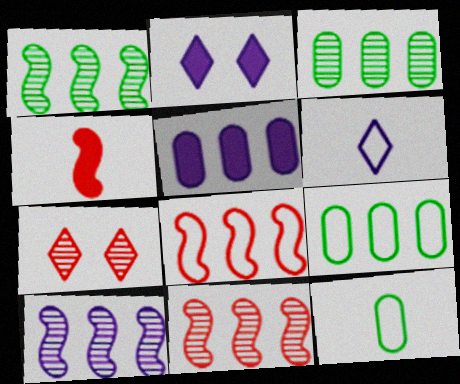[[1, 10, 11], 
[2, 11, 12]]